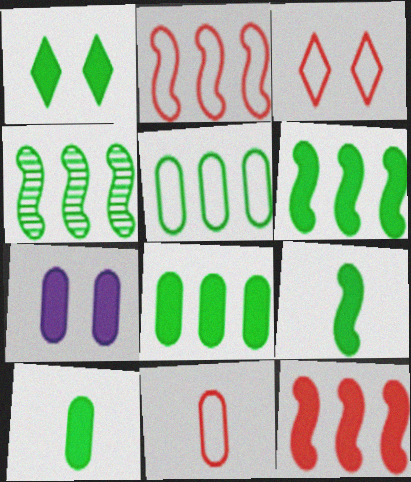[[1, 6, 10], 
[1, 8, 9], 
[2, 3, 11]]